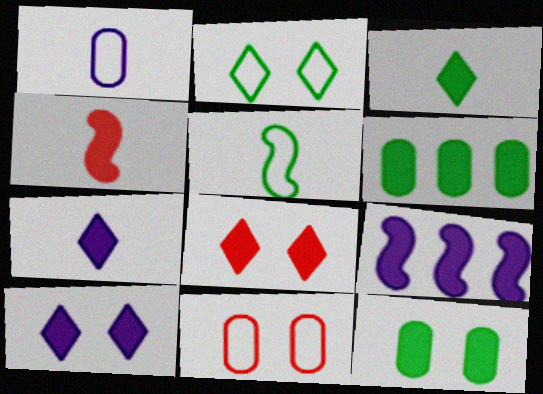[[4, 6, 10]]